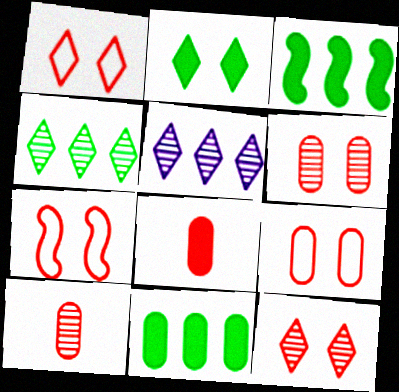[[1, 7, 9]]